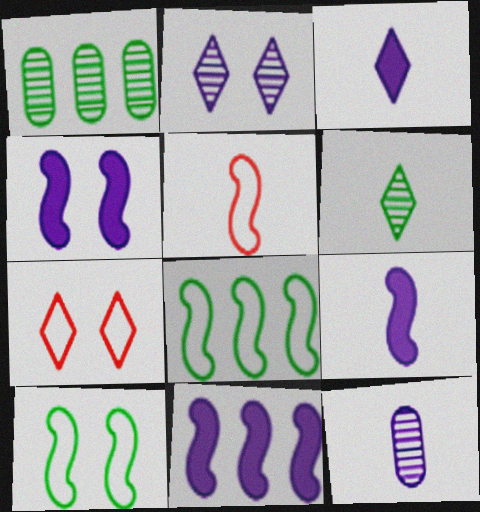[[1, 7, 9], 
[4, 9, 11]]